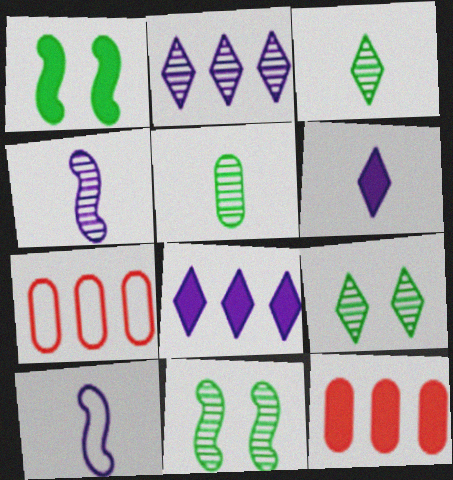[[1, 6, 12], 
[6, 7, 11], 
[9, 10, 12]]